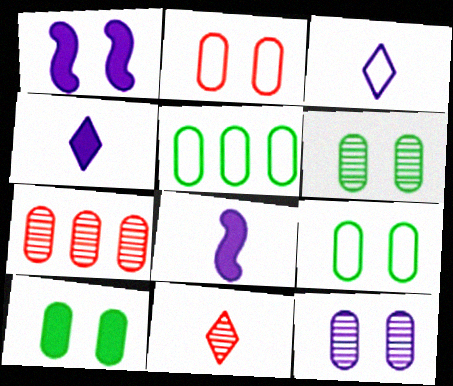[[1, 5, 11], 
[2, 10, 12], 
[6, 9, 10]]